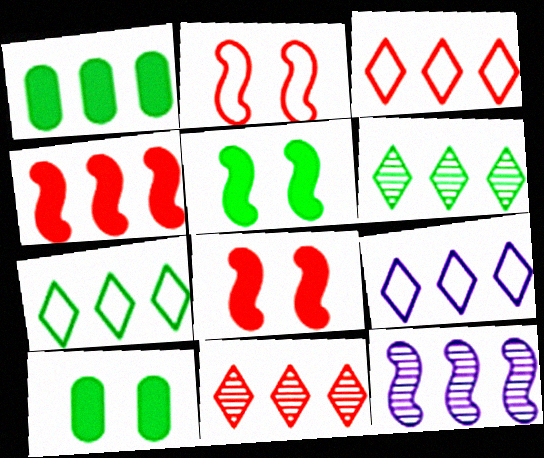[[1, 3, 12], 
[3, 7, 9]]